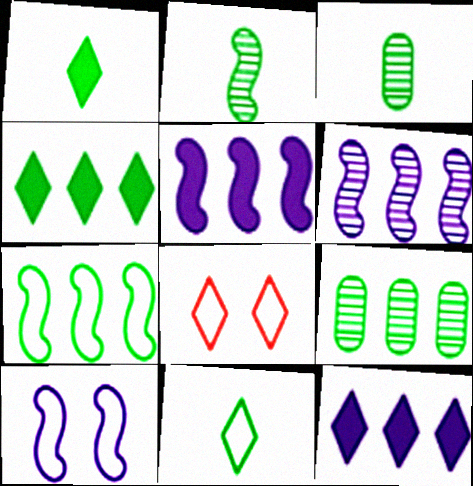[[3, 5, 8], 
[4, 7, 9]]